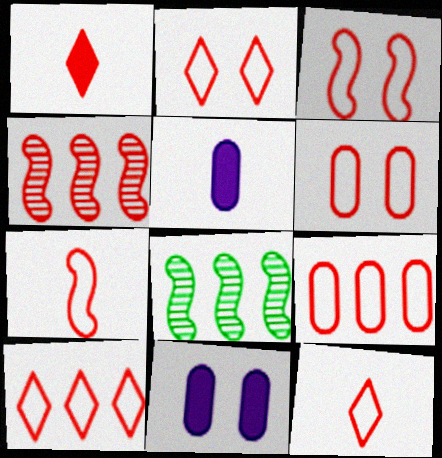[[1, 4, 6], 
[2, 3, 6], 
[2, 5, 8], 
[2, 7, 9], 
[2, 10, 12], 
[3, 9, 12], 
[6, 7, 10], 
[8, 11, 12]]